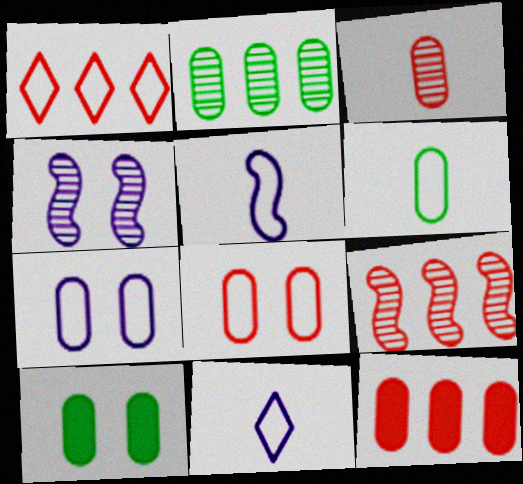[[1, 9, 12], 
[2, 6, 10], 
[3, 8, 12], 
[9, 10, 11]]